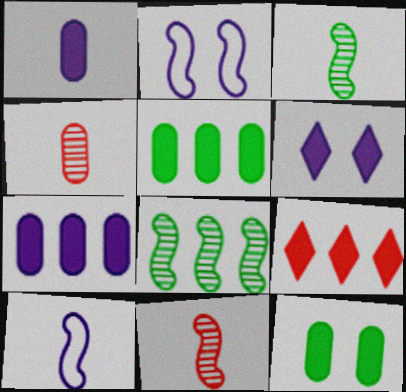[]